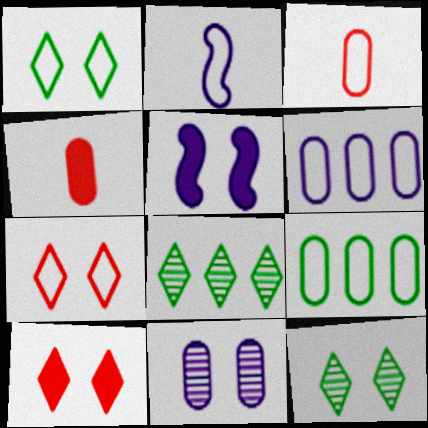[[2, 7, 9], 
[3, 5, 8], 
[4, 9, 11]]